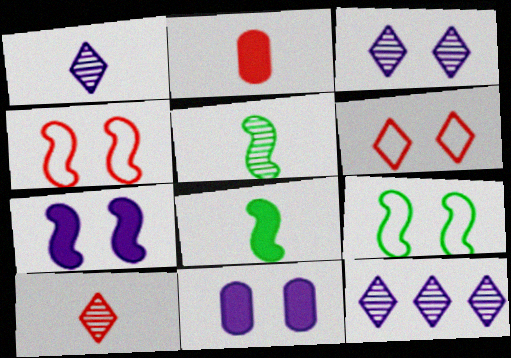[[1, 3, 12], 
[2, 9, 12]]